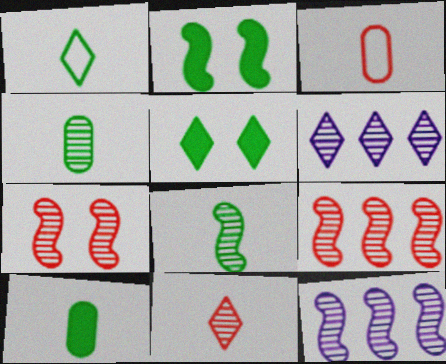[[1, 8, 10], 
[2, 3, 6], 
[3, 5, 12], 
[4, 6, 7], 
[7, 8, 12]]